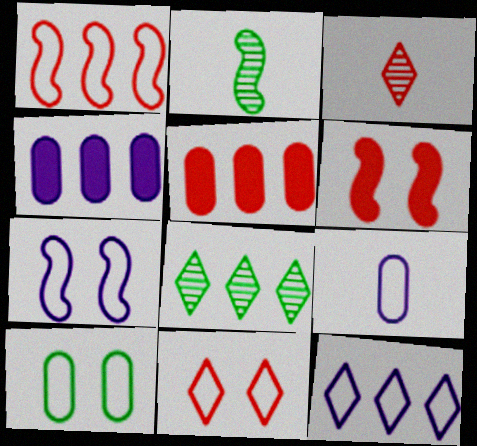[[1, 4, 8], 
[2, 4, 11], 
[6, 8, 9], 
[7, 9, 12], 
[7, 10, 11]]